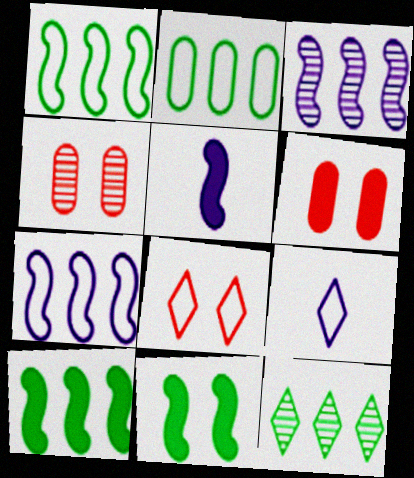[[2, 10, 12], 
[4, 9, 10]]